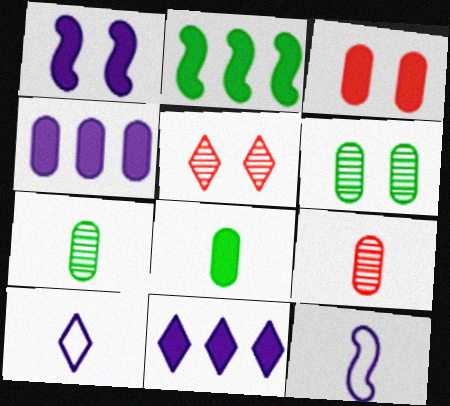[[3, 4, 8]]